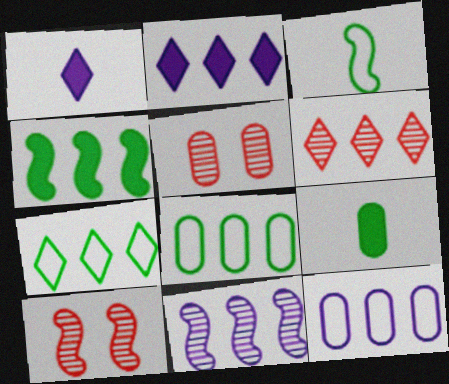[[1, 8, 10], 
[2, 3, 5], 
[2, 6, 7], 
[2, 11, 12], 
[4, 6, 12], 
[5, 9, 12]]